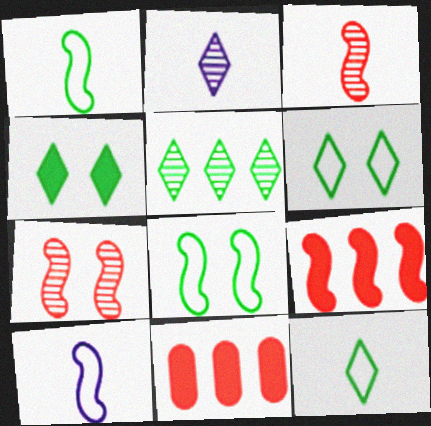[[2, 8, 11], 
[4, 5, 12]]